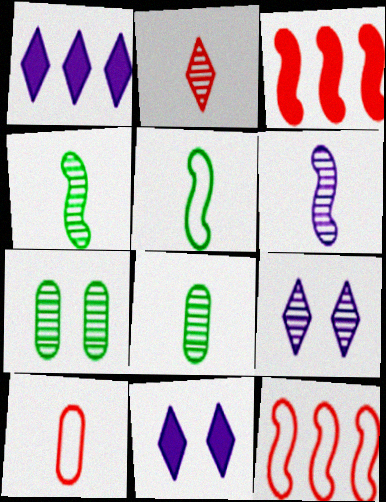[[2, 6, 8], 
[8, 11, 12]]